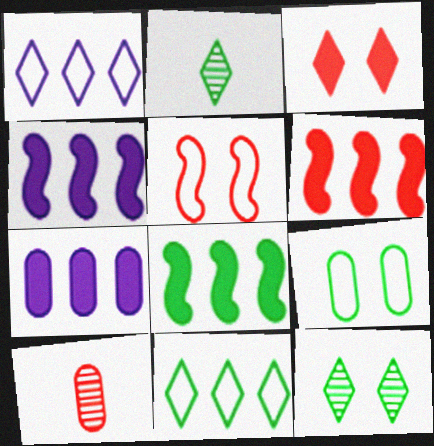[[1, 2, 3], 
[2, 5, 7], 
[2, 8, 9], 
[4, 6, 8], 
[7, 9, 10]]